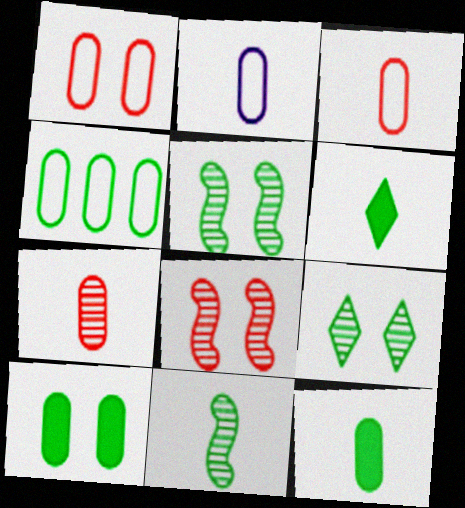[[1, 2, 4], 
[2, 7, 12], 
[4, 5, 6]]